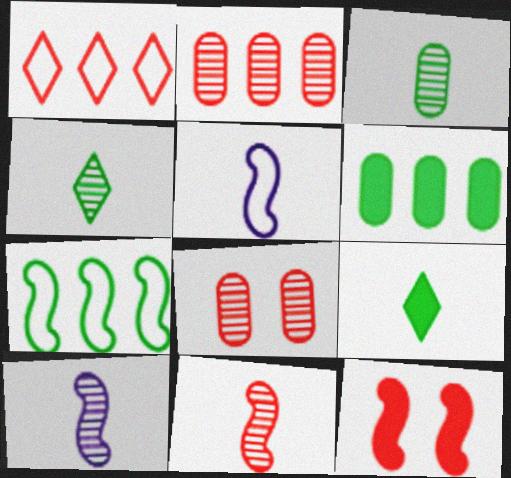[[7, 10, 12]]